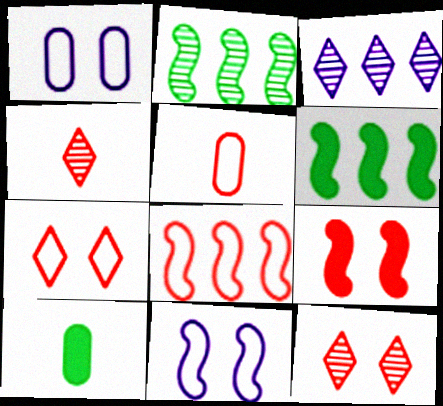[[1, 4, 6], 
[5, 7, 8]]